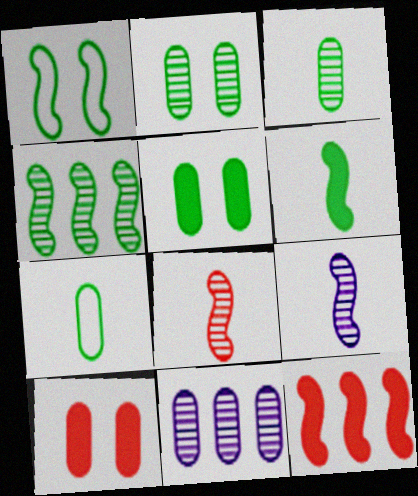[[1, 4, 6], 
[1, 9, 12], 
[7, 10, 11]]